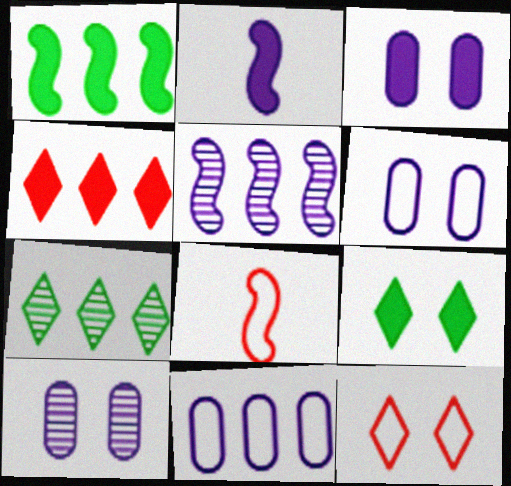[[3, 6, 10], 
[3, 7, 8]]